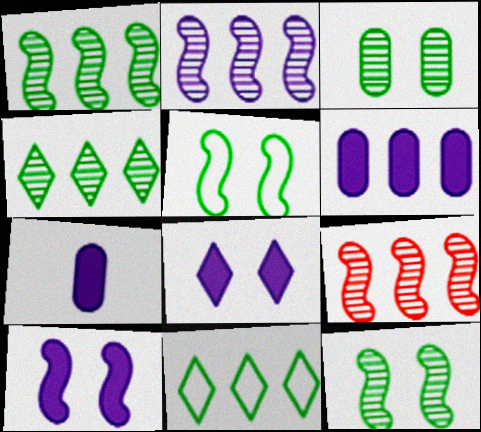[[1, 2, 9], 
[6, 9, 11]]